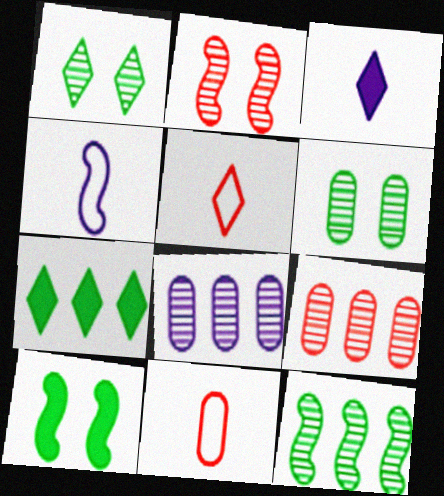[[5, 8, 10]]